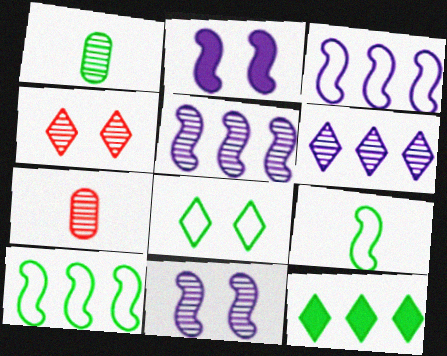[[1, 4, 5]]